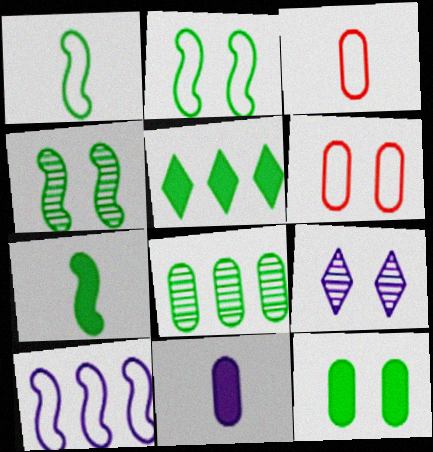[[5, 7, 12], 
[6, 8, 11], 
[9, 10, 11]]